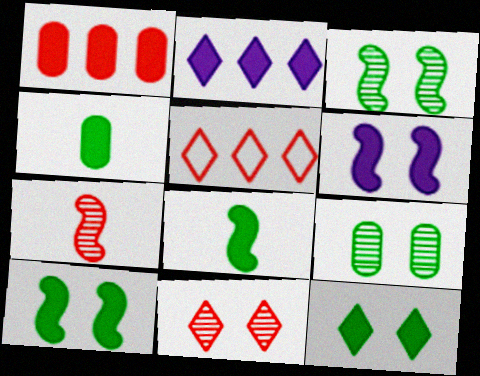[]